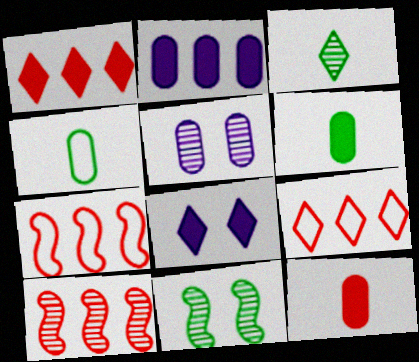[[3, 5, 10], 
[3, 8, 9], 
[4, 8, 10]]